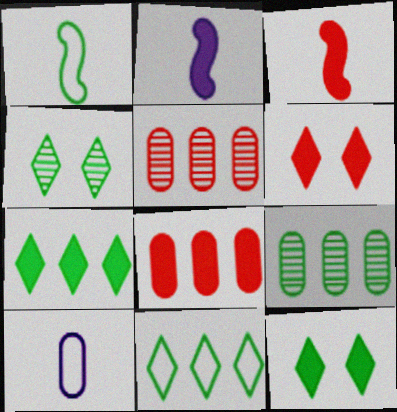[[1, 9, 12], 
[2, 8, 12], 
[3, 6, 8]]